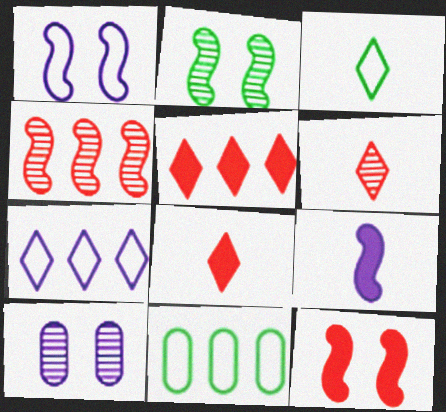[[1, 2, 12], 
[7, 9, 10]]